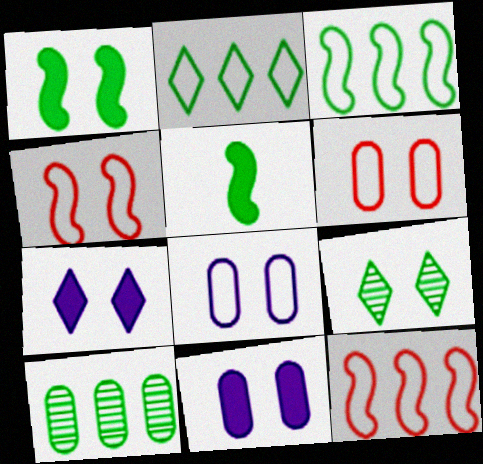[[4, 9, 11]]